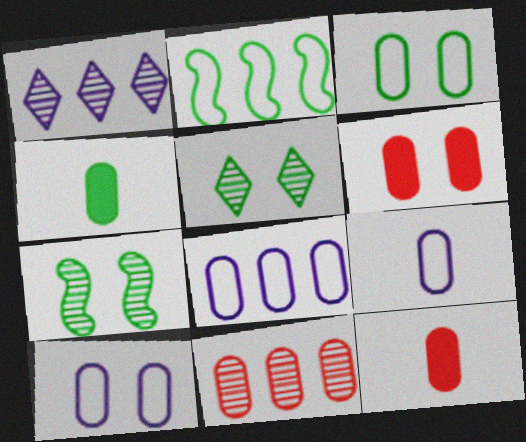[[2, 4, 5], 
[4, 10, 11], 
[8, 9, 10]]